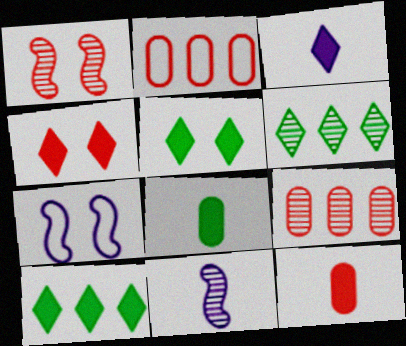[[2, 5, 11], 
[3, 4, 10], 
[6, 7, 12]]